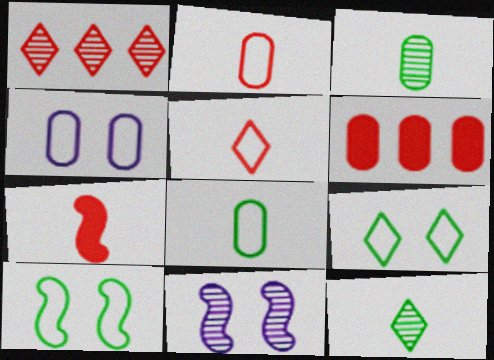[[1, 3, 11], 
[3, 4, 6]]